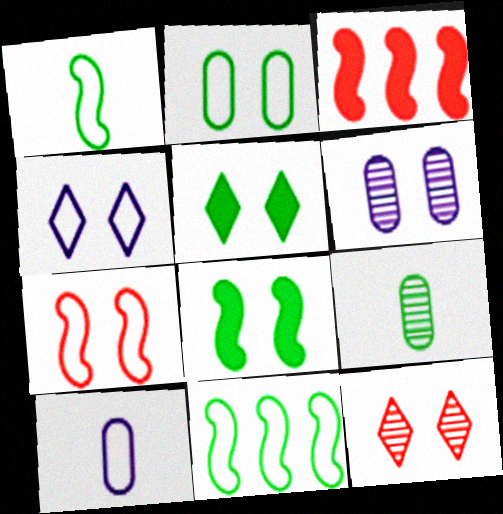[[2, 4, 7], 
[3, 4, 9], 
[4, 5, 12], 
[5, 6, 7], 
[5, 9, 11]]